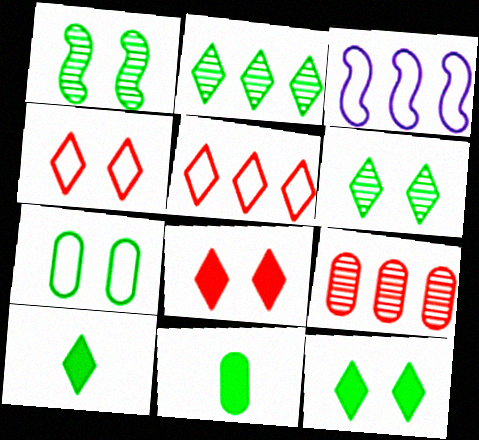[[1, 7, 12]]